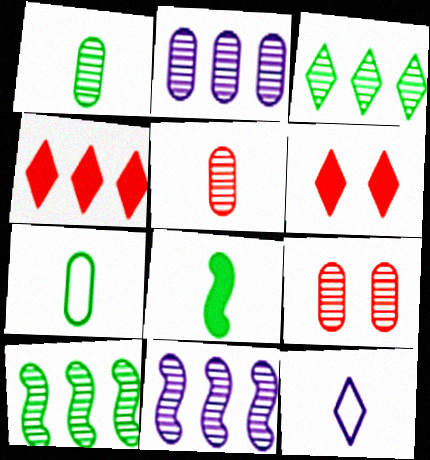[[1, 2, 9], 
[3, 6, 12], 
[5, 8, 12], 
[6, 7, 11]]